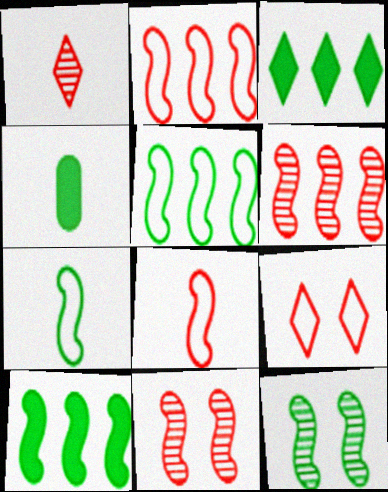[[7, 10, 12]]